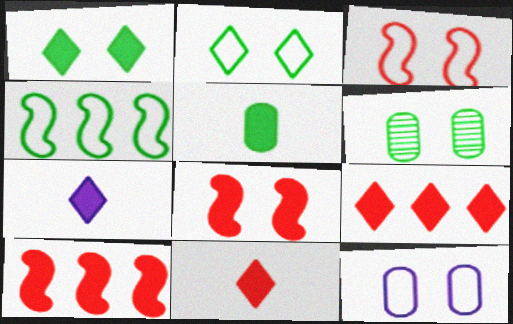[[1, 7, 9], 
[2, 3, 12]]